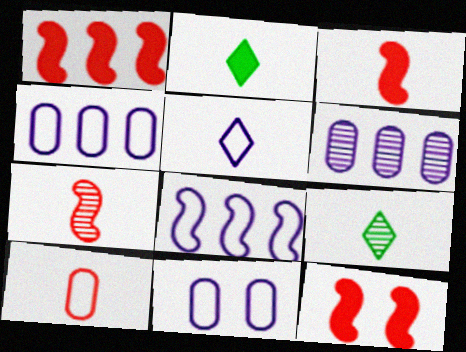[[1, 3, 12], 
[1, 9, 11], 
[4, 9, 12], 
[5, 8, 11]]